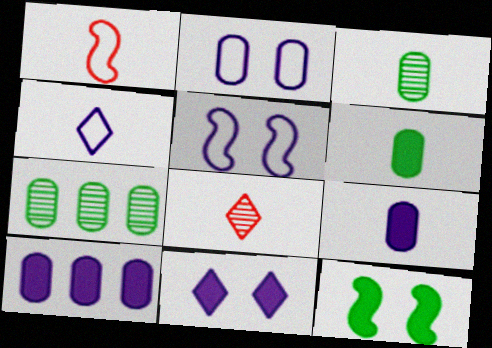[[1, 7, 11]]